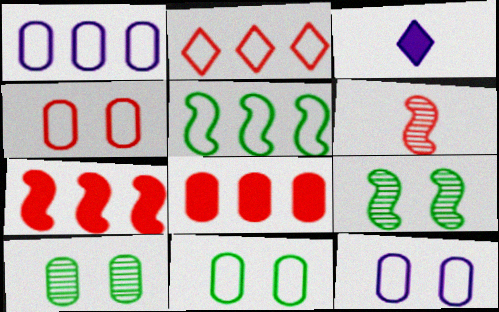[[1, 2, 5], 
[4, 11, 12]]